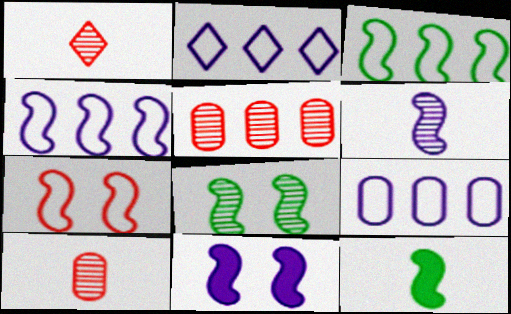[[2, 4, 9], 
[3, 8, 12], 
[4, 6, 11], 
[7, 8, 11]]